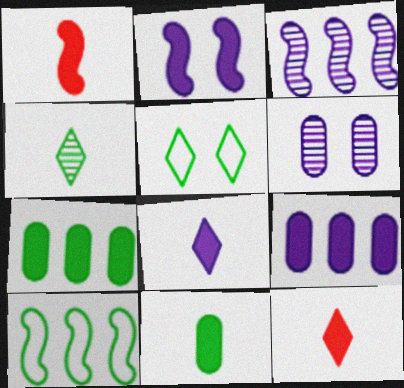[[1, 8, 11], 
[2, 7, 12], 
[2, 8, 9], 
[6, 10, 12]]